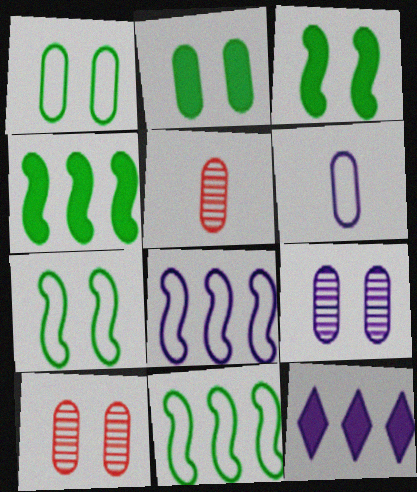[[5, 7, 12]]